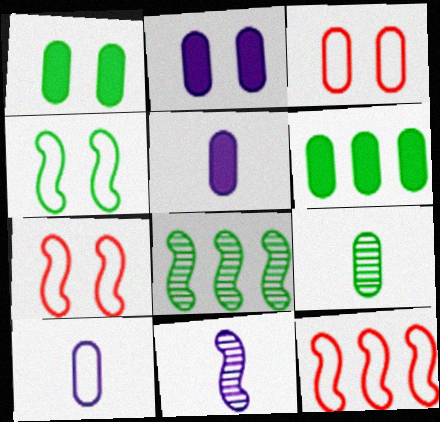[]